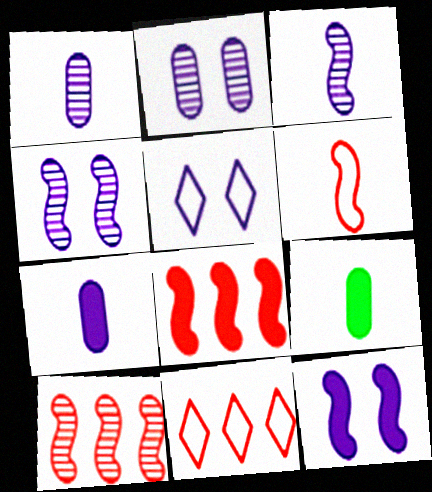[[2, 5, 12], 
[4, 9, 11], 
[5, 9, 10]]